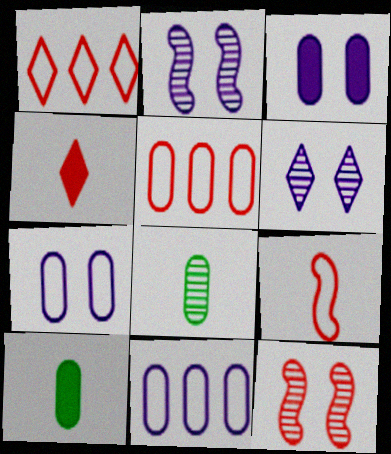[[1, 2, 10], 
[3, 5, 8], 
[4, 5, 12]]